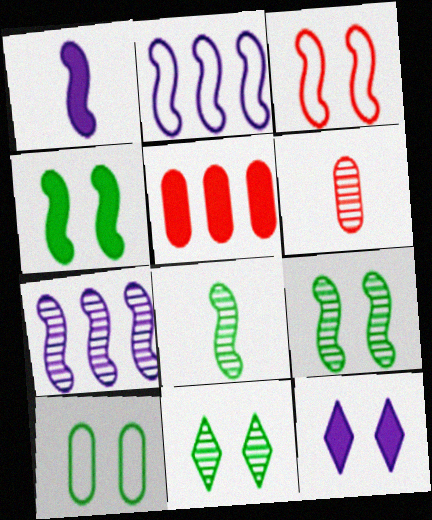[[4, 10, 11], 
[6, 7, 11]]